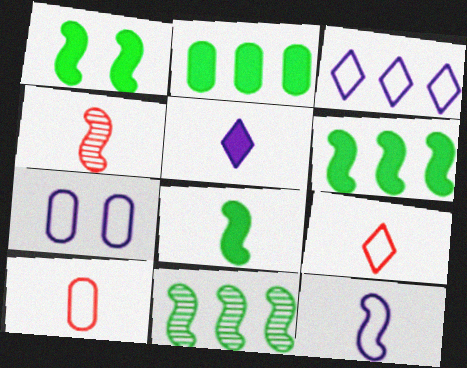[[1, 6, 8], 
[3, 7, 12], 
[4, 8, 12]]